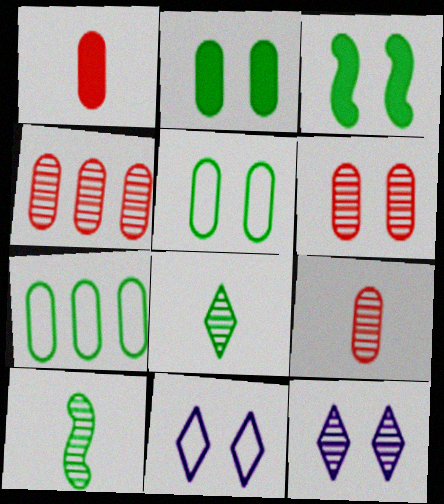[[3, 6, 11], 
[3, 7, 8], 
[4, 6, 9], 
[4, 10, 12]]